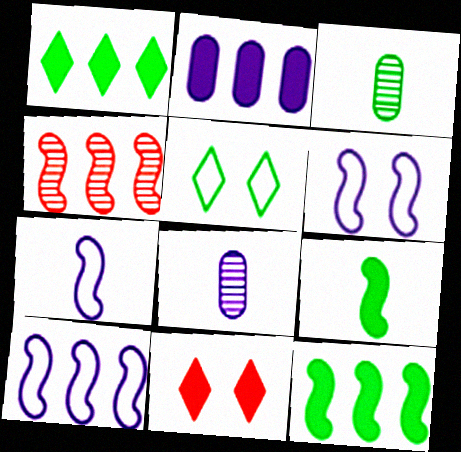[[2, 9, 11], 
[3, 5, 12], 
[3, 10, 11], 
[4, 6, 9], 
[4, 10, 12], 
[6, 7, 10]]